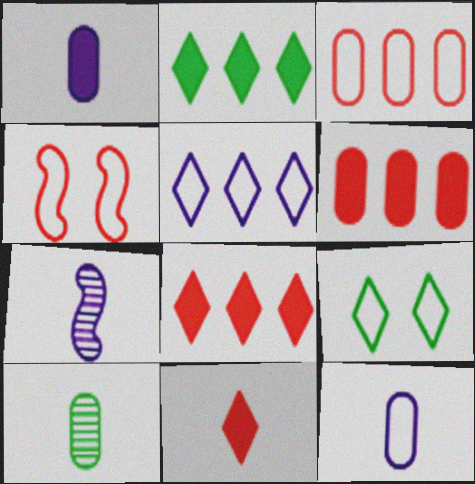[[6, 7, 9]]